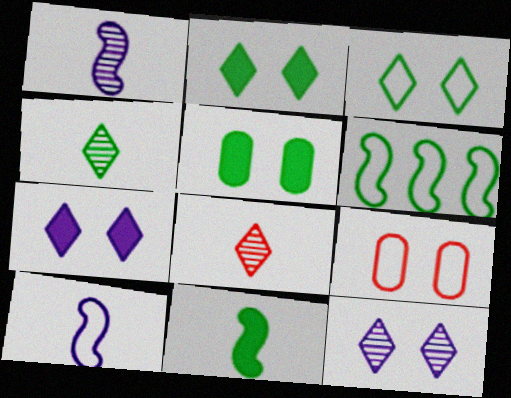[[4, 5, 6]]